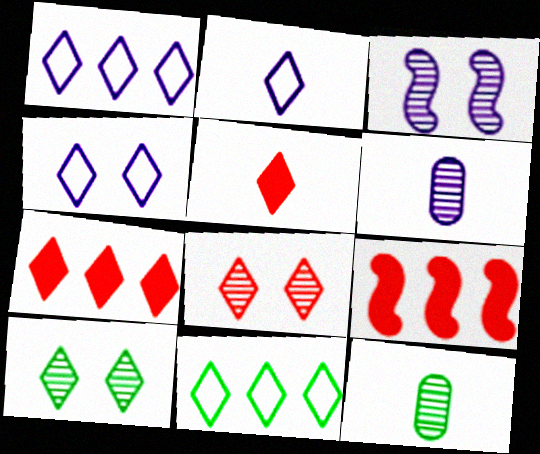[[1, 2, 4], 
[1, 5, 10], 
[2, 7, 10], 
[4, 9, 12]]